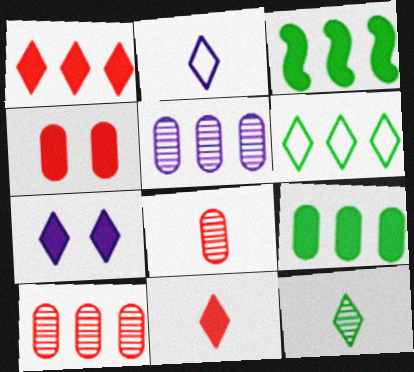[[2, 11, 12]]